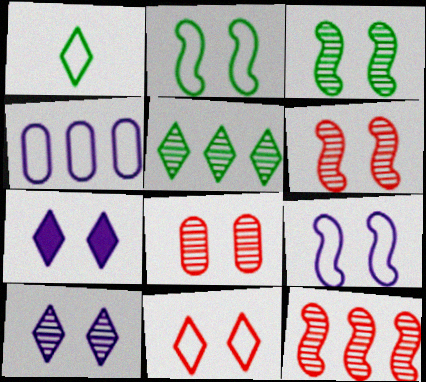[[2, 7, 8], 
[3, 8, 10]]